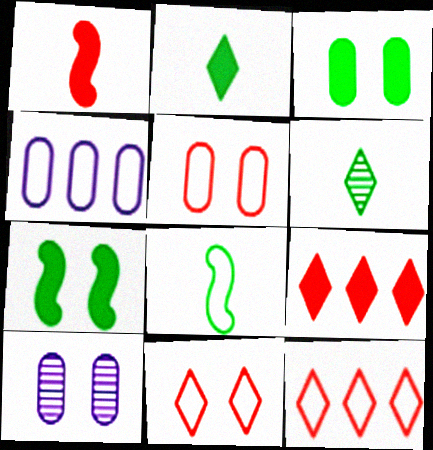[[3, 5, 10], 
[4, 8, 11], 
[7, 10, 11], 
[8, 9, 10]]